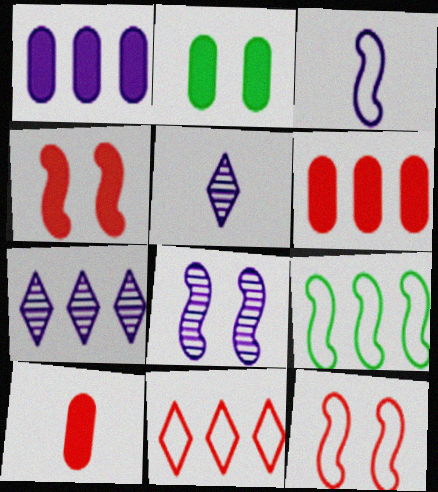[[1, 2, 10], 
[3, 9, 12], 
[6, 7, 9]]